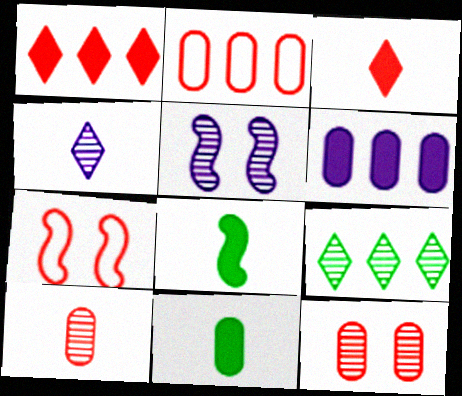[[1, 7, 10], 
[5, 9, 10]]